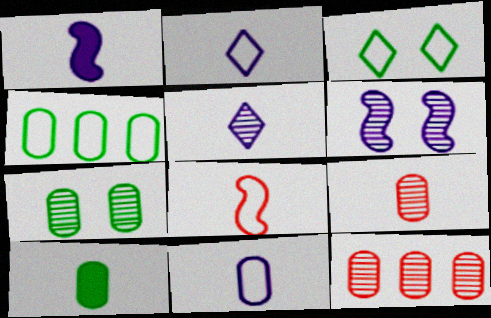[[1, 3, 12], 
[1, 5, 11], 
[4, 7, 10], 
[5, 8, 10], 
[9, 10, 11]]